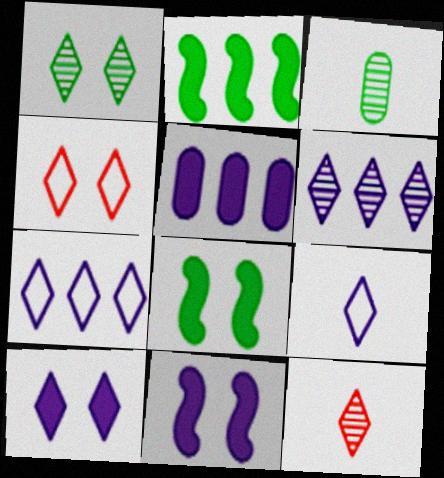[[1, 4, 10], 
[1, 6, 12], 
[6, 9, 10]]